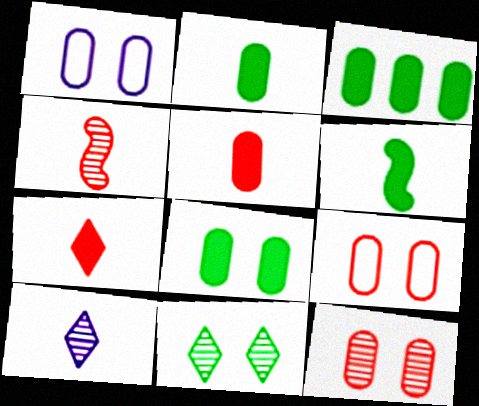[[1, 8, 12], 
[2, 3, 8]]